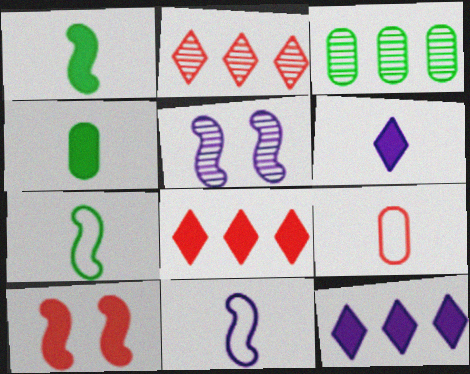[[2, 9, 10], 
[4, 10, 12]]